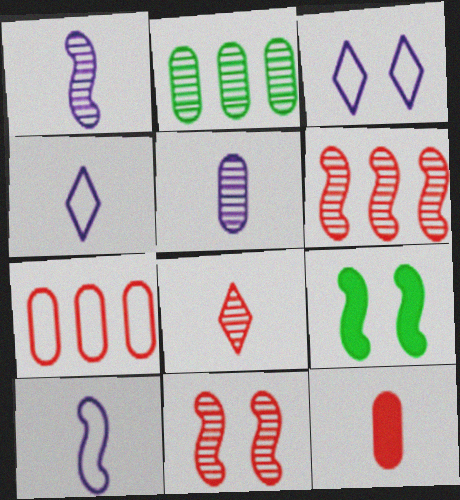[[6, 9, 10]]